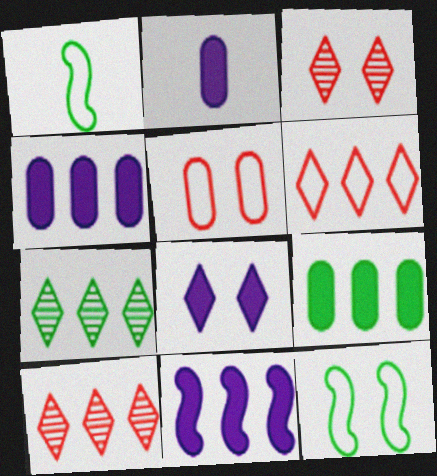[[1, 3, 4], 
[2, 8, 11], 
[2, 10, 12]]